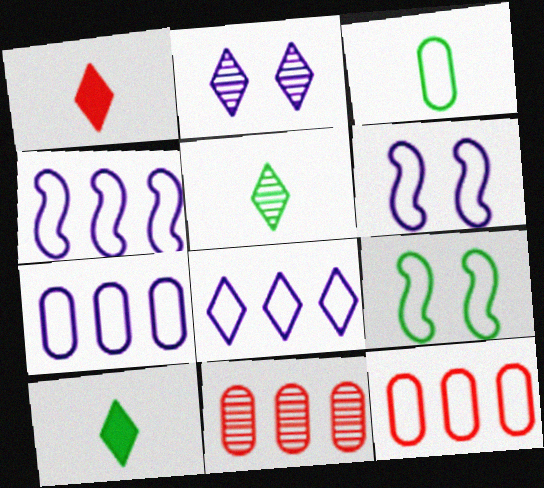[[4, 7, 8], 
[6, 10, 11]]